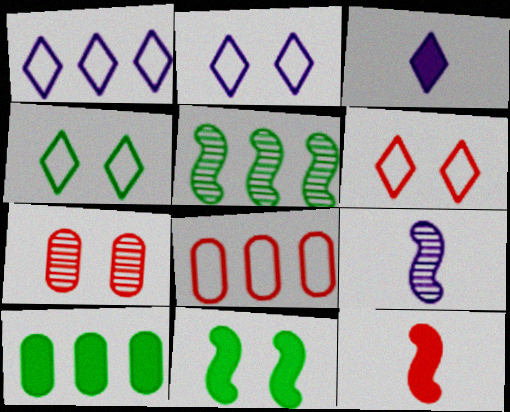[[2, 4, 6], 
[2, 7, 11], 
[6, 9, 10]]